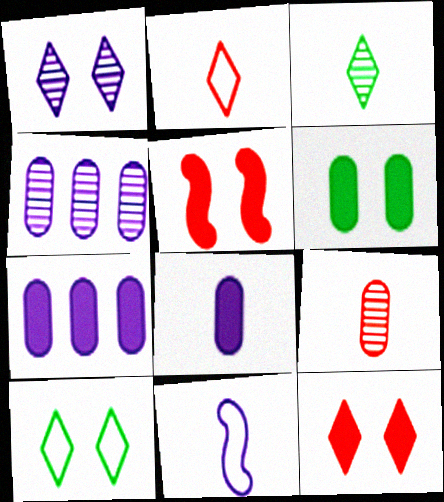[[1, 7, 11], 
[1, 10, 12]]